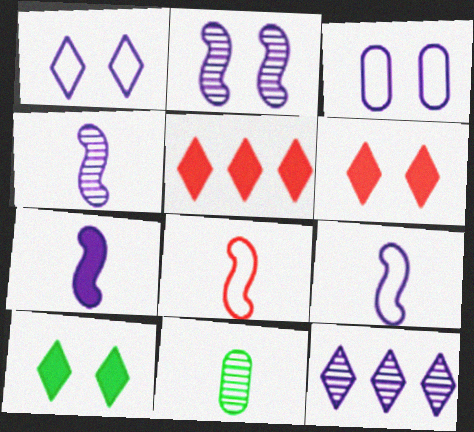[[3, 7, 12], 
[4, 7, 9]]